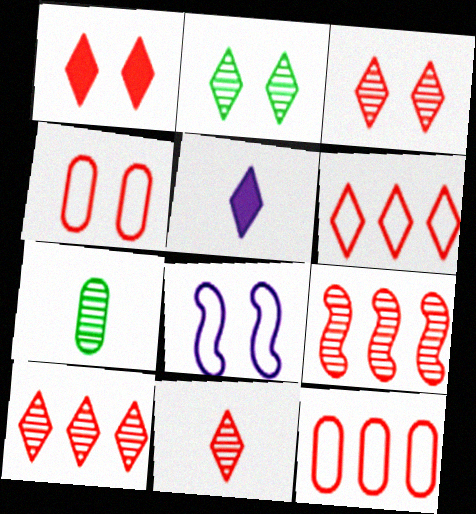[[1, 6, 11], 
[2, 5, 6], 
[3, 10, 11]]